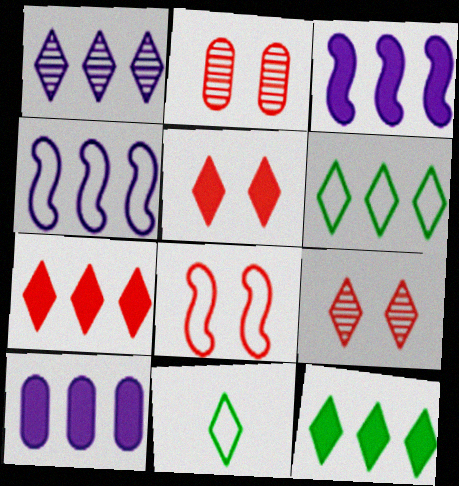[[1, 4, 10], 
[1, 5, 11], 
[1, 6, 7], 
[2, 3, 11], 
[2, 5, 8]]